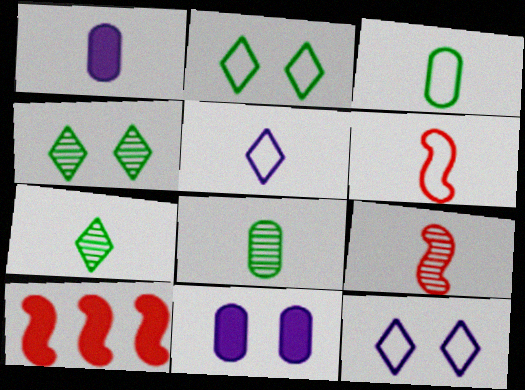[[1, 6, 7], 
[3, 5, 6], 
[8, 10, 12]]